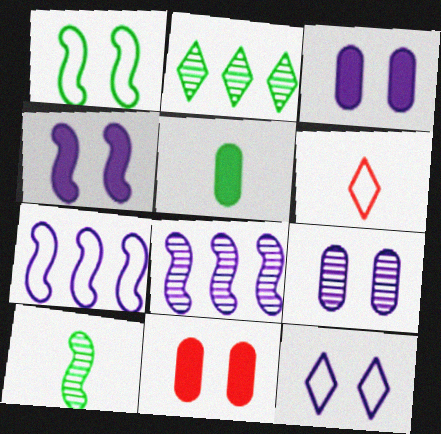[[1, 2, 5], 
[4, 9, 12]]